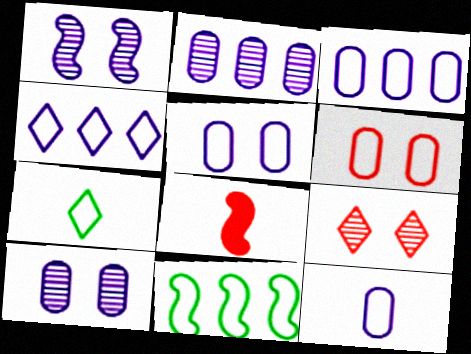[[1, 8, 11], 
[3, 5, 12]]